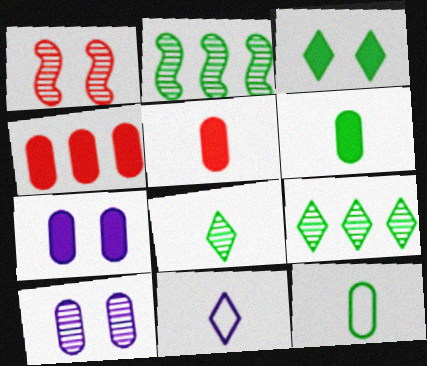[[2, 3, 12], 
[4, 6, 7], 
[4, 10, 12]]